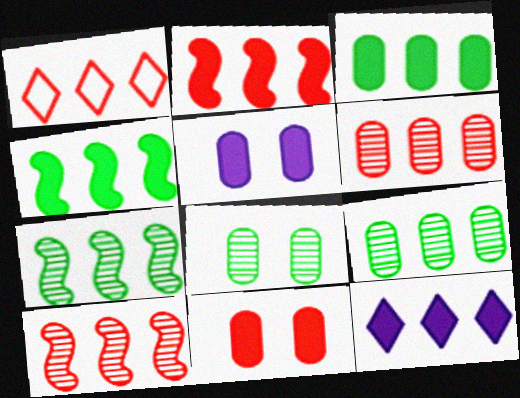[[1, 2, 6], 
[2, 3, 12]]